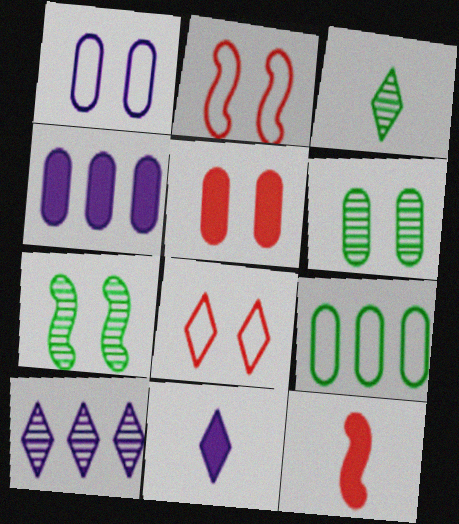[[1, 5, 6], 
[2, 3, 4]]